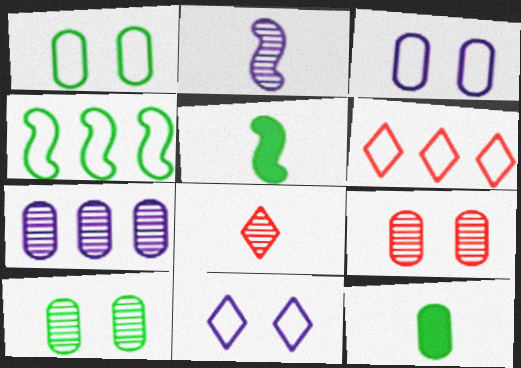[]